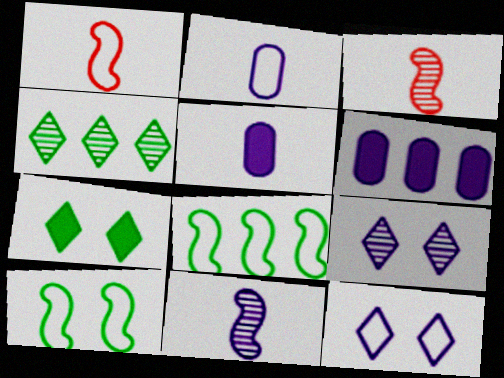[[6, 11, 12]]